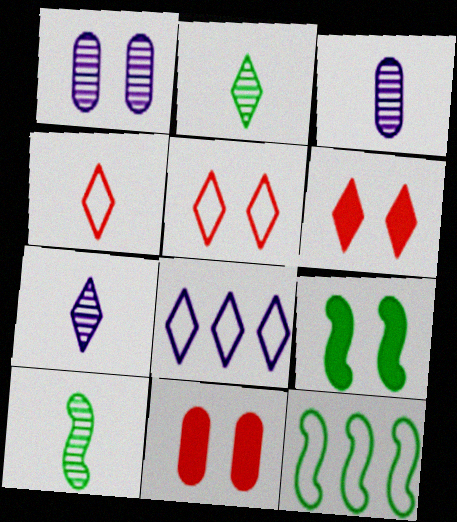[[1, 5, 9], 
[2, 6, 8], 
[3, 6, 12], 
[7, 11, 12], 
[8, 10, 11], 
[9, 10, 12]]